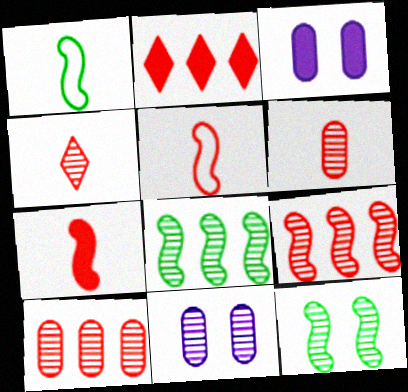[[1, 2, 11], 
[4, 8, 11]]